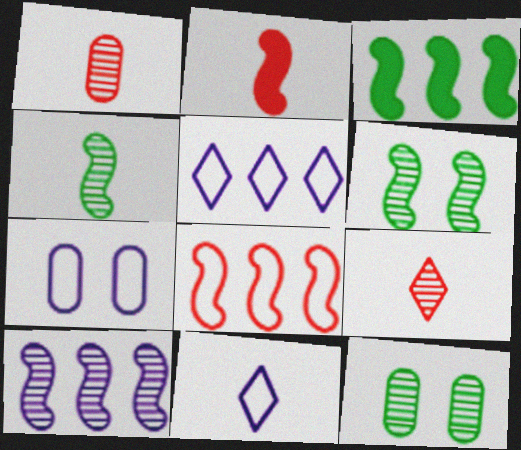[[2, 5, 12], 
[3, 7, 9], 
[3, 8, 10], 
[9, 10, 12]]